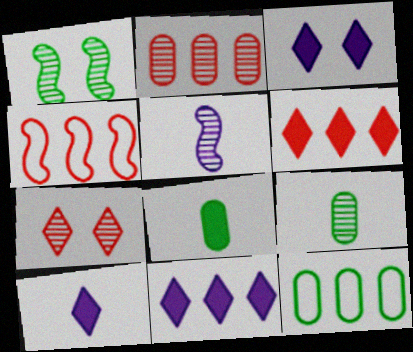[[2, 4, 6], 
[3, 4, 9], 
[3, 10, 11]]